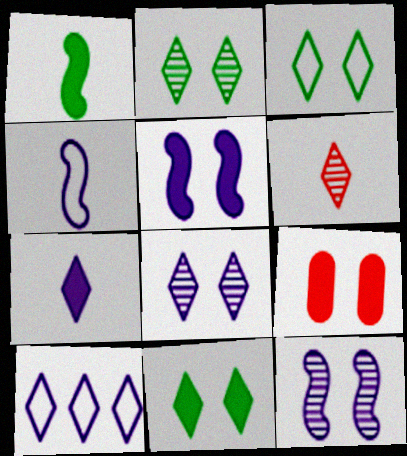[[2, 3, 11], 
[3, 9, 12], 
[5, 9, 11], 
[6, 10, 11], 
[7, 8, 10]]